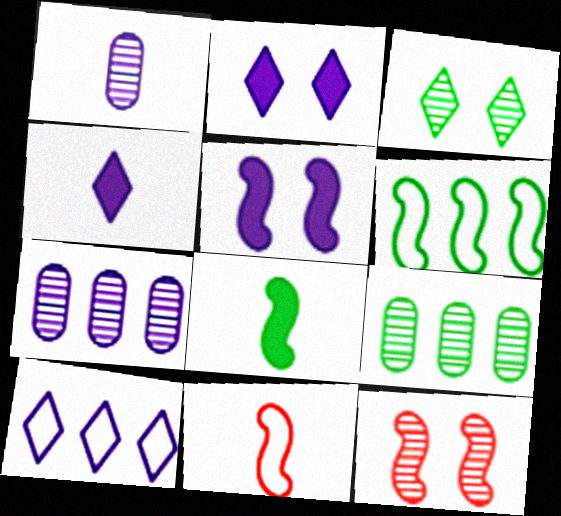[[1, 5, 10], 
[2, 9, 11]]